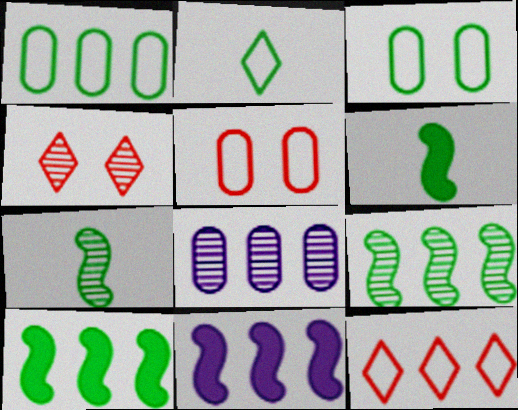[[4, 7, 8], 
[8, 10, 12]]